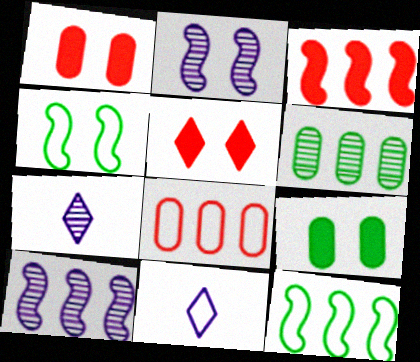[[1, 7, 12], 
[3, 10, 12], 
[4, 8, 11]]